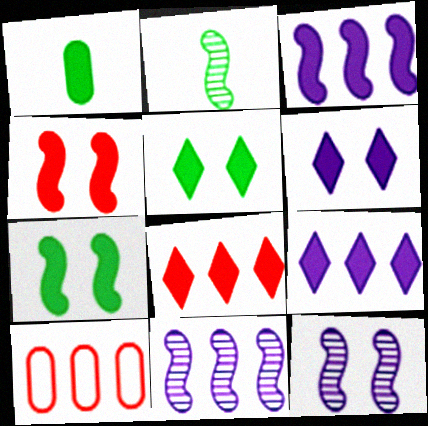[[1, 4, 9], 
[2, 6, 10]]